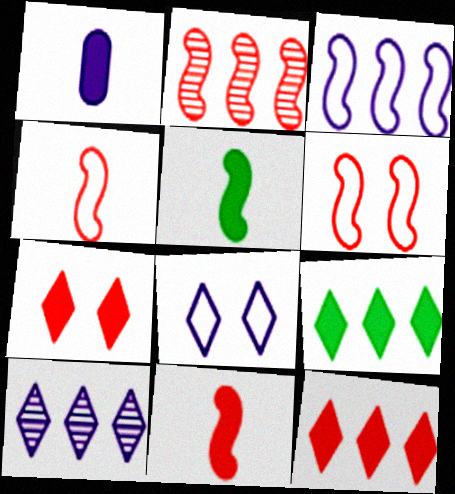[[2, 6, 11]]